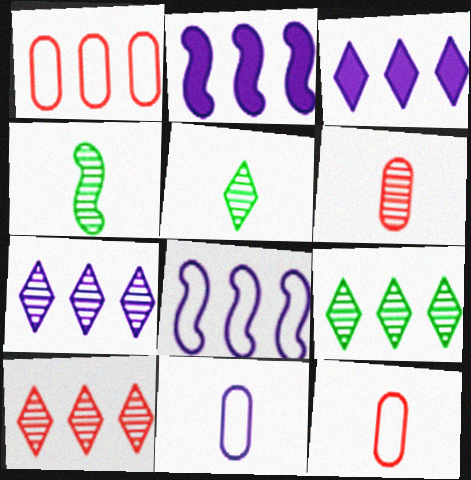[[1, 2, 9], 
[7, 9, 10]]